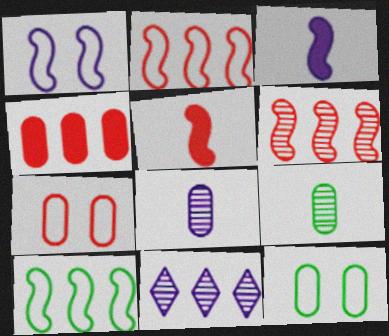[[4, 8, 12], 
[4, 10, 11], 
[5, 11, 12]]